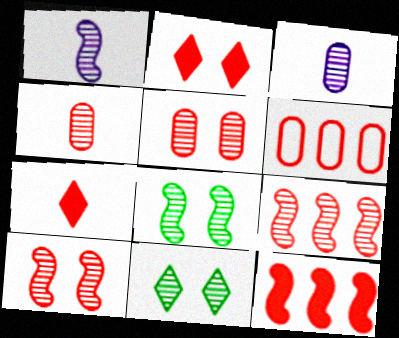[[1, 8, 9], 
[3, 9, 11], 
[6, 7, 10]]